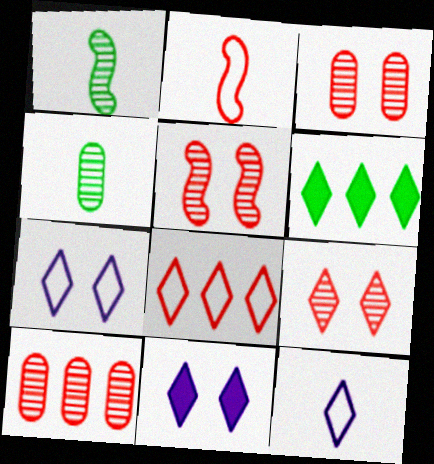[[3, 5, 9], 
[6, 9, 12]]